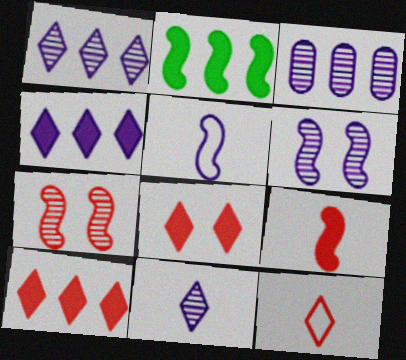[[2, 5, 7], 
[3, 6, 11]]